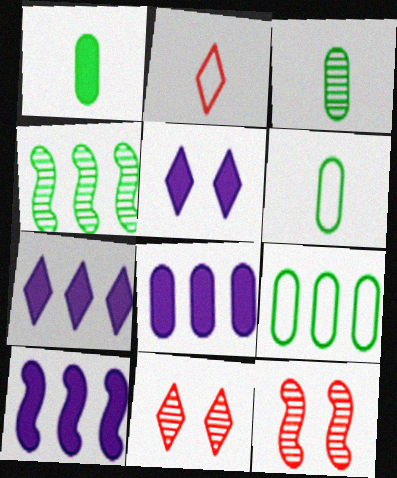[[1, 3, 6], 
[6, 7, 12], 
[6, 10, 11], 
[7, 8, 10]]